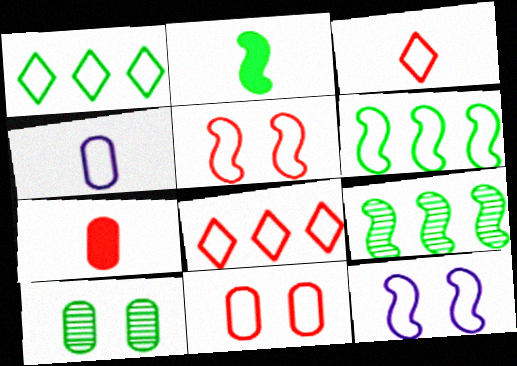[[1, 2, 10], 
[1, 4, 5]]